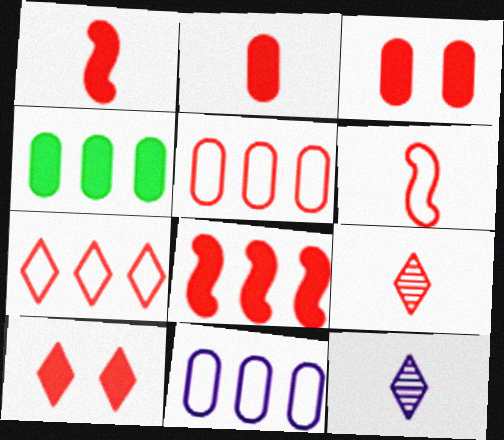[[2, 6, 9], 
[2, 8, 10], 
[7, 9, 10]]